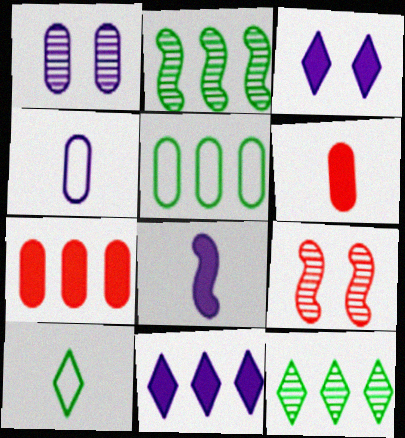[[1, 5, 6]]